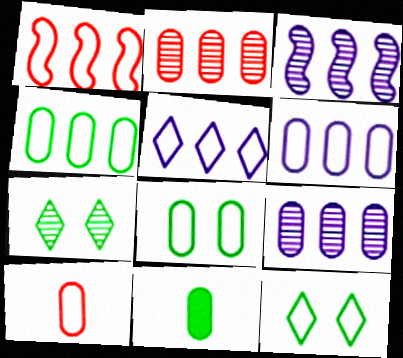[[1, 4, 5], 
[6, 8, 10]]